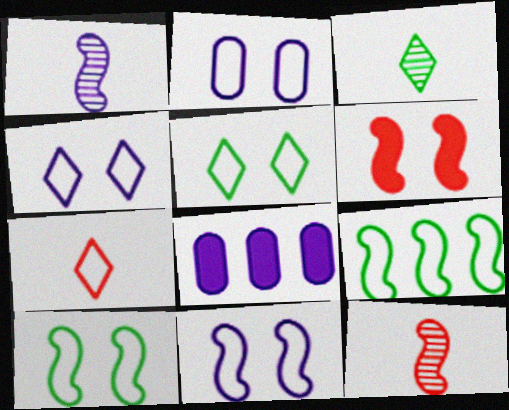[[1, 4, 8], 
[1, 6, 9], 
[2, 4, 11], 
[2, 7, 9], 
[5, 8, 12]]